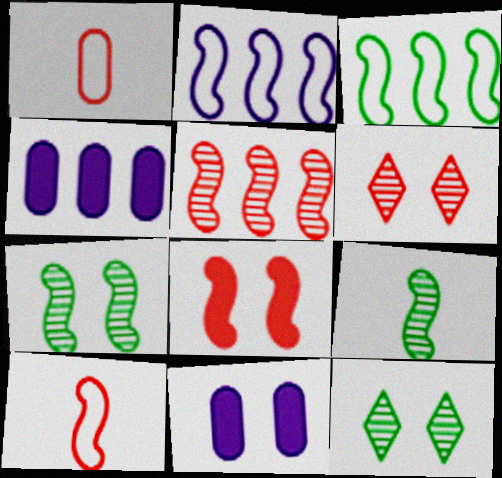[[2, 8, 9], 
[4, 10, 12], 
[5, 8, 10]]